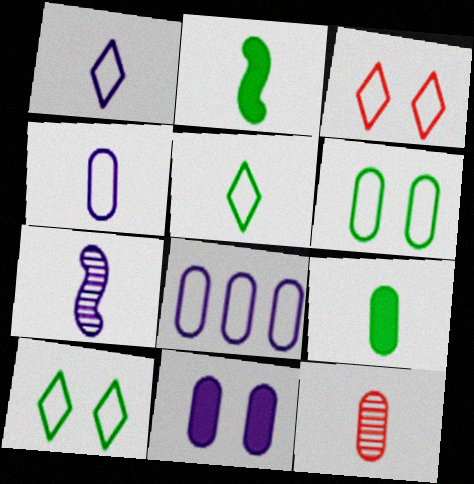[[1, 2, 12], 
[4, 9, 12]]